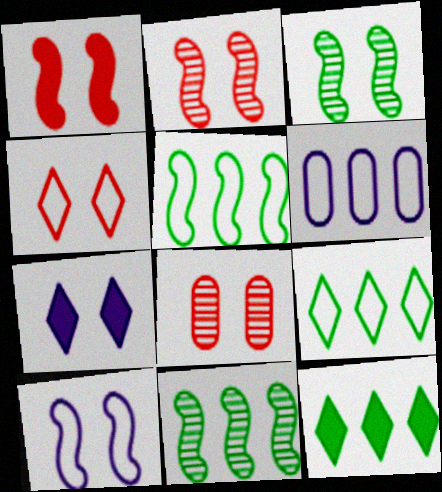[[1, 3, 10], 
[1, 4, 8]]